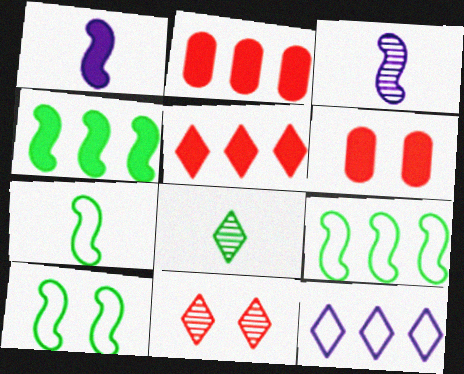[[7, 9, 10]]